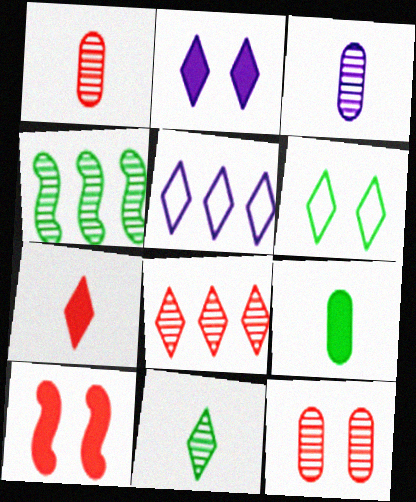[[4, 6, 9]]